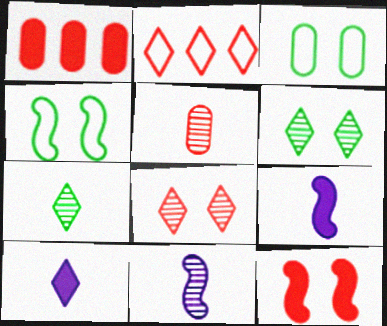[[2, 5, 12], 
[2, 6, 10], 
[5, 7, 11]]